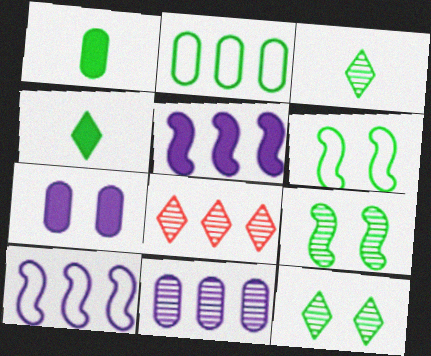[[2, 4, 9], 
[2, 5, 8]]